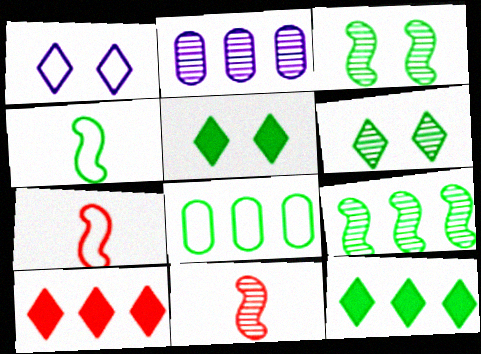[[1, 7, 8], 
[2, 5, 7], 
[2, 6, 11], 
[8, 9, 12]]